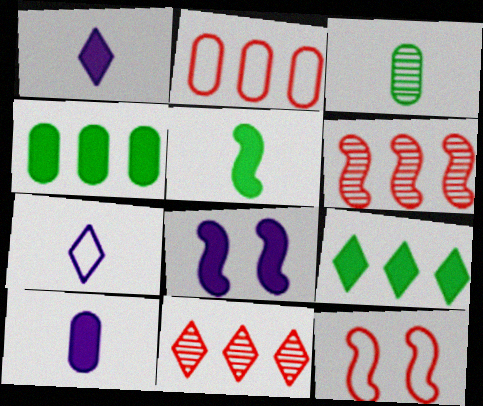[]